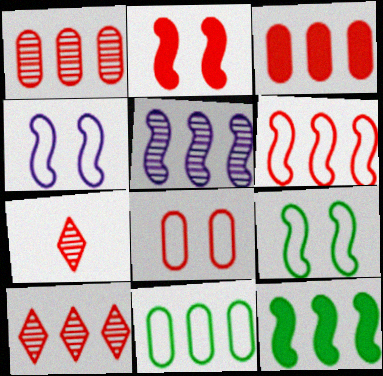[[3, 6, 10], 
[5, 6, 12]]